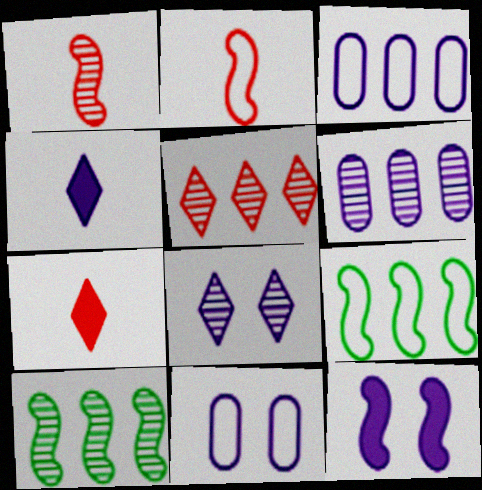[[1, 9, 12], 
[2, 10, 12], 
[5, 6, 10], 
[7, 10, 11], 
[8, 11, 12]]